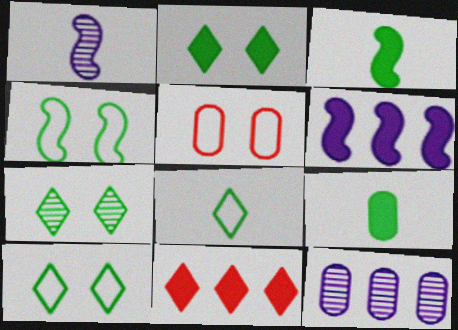[[2, 7, 10], 
[5, 9, 12]]